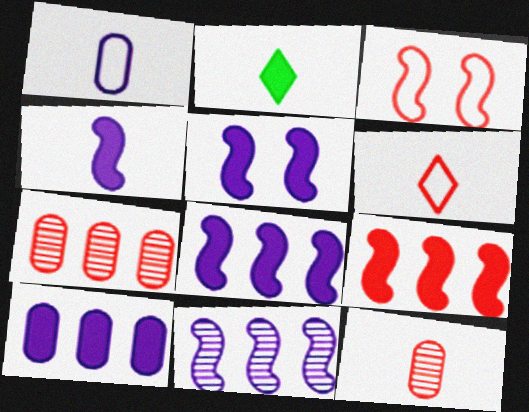[[4, 5, 8]]